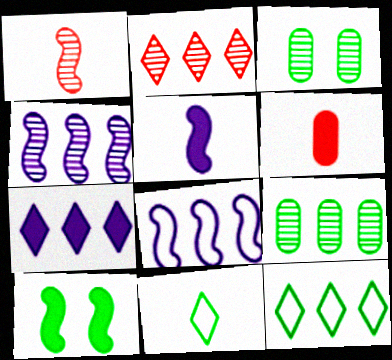[[1, 8, 10], 
[2, 4, 9], 
[2, 7, 12], 
[6, 7, 10], 
[9, 10, 11]]